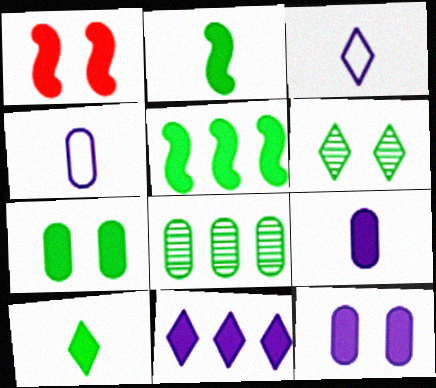[[1, 3, 8], 
[5, 7, 10]]